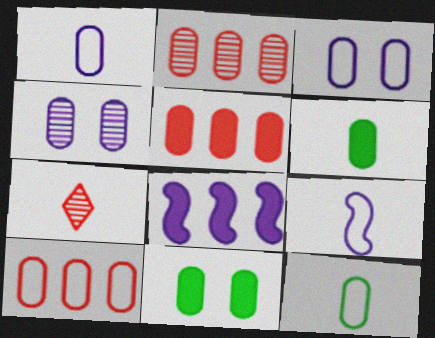[[1, 2, 11], 
[2, 3, 6], 
[2, 5, 10], 
[3, 10, 12], 
[4, 5, 12], 
[4, 6, 10], 
[6, 7, 9]]